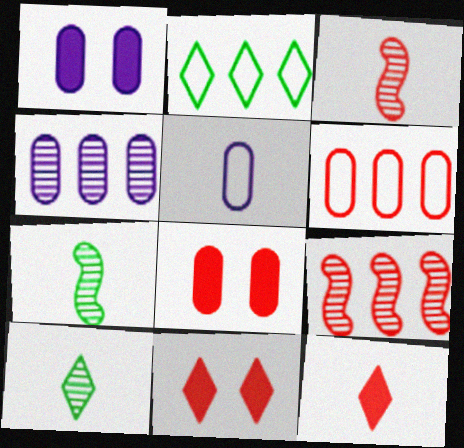[[1, 2, 3], 
[1, 4, 5], 
[3, 6, 11], 
[5, 7, 12]]